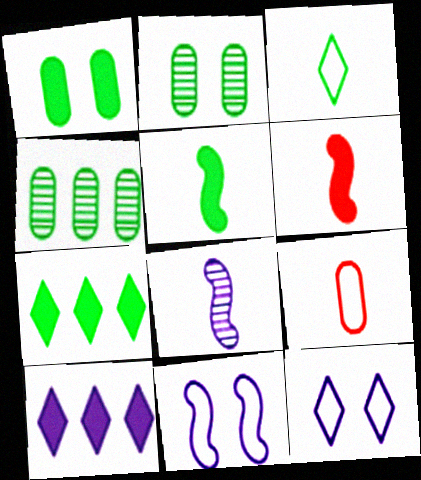[[1, 5, 7], 
[1, 6, 10], 
[4, 6, 12]]